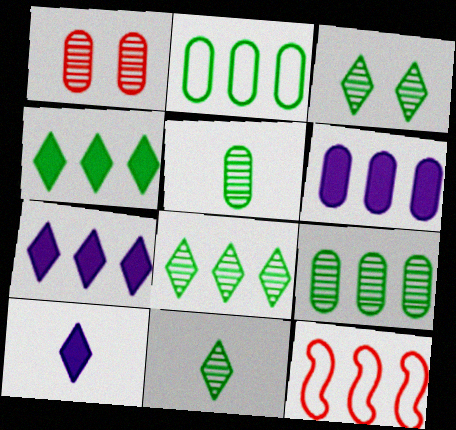[[3, 8, 11], 
[6, 8, 12], 
[7, 9, 12]]